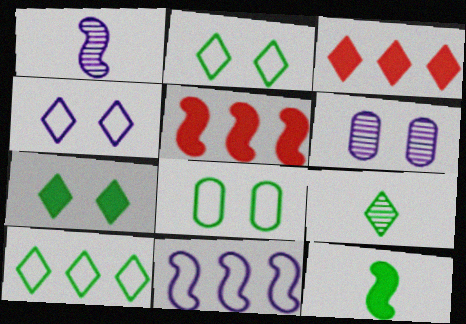[[1, 3, 8], 
[3, 4, 9], 
[7, 9, 10]]